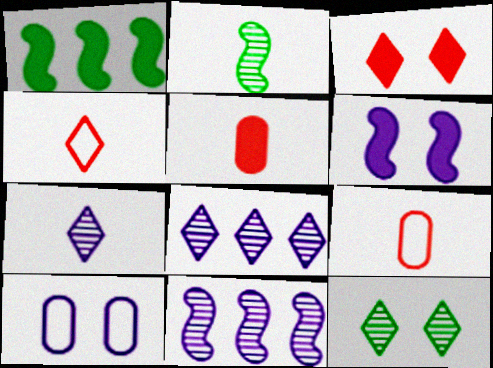[]